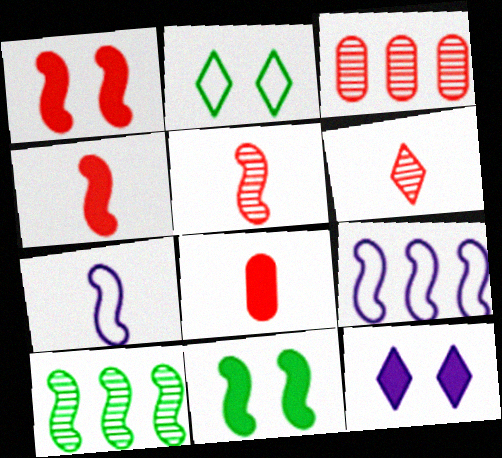[[1, 7, 10], 
[5, 9, 11]]